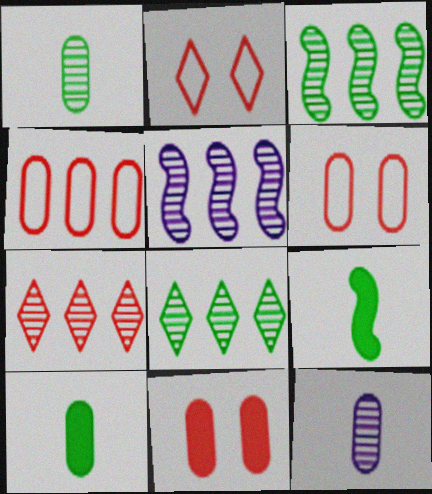[[2, 5, 10]]